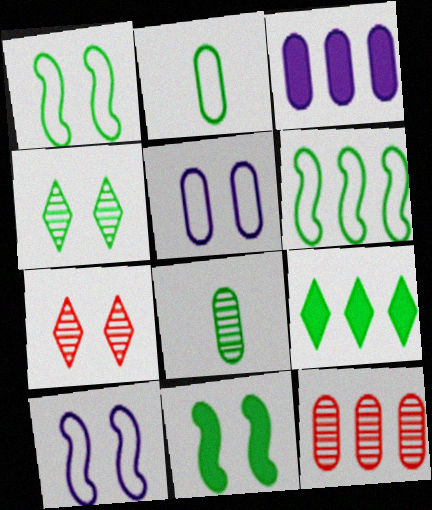[[1, 8, 9], 
[5, 7, 11]]